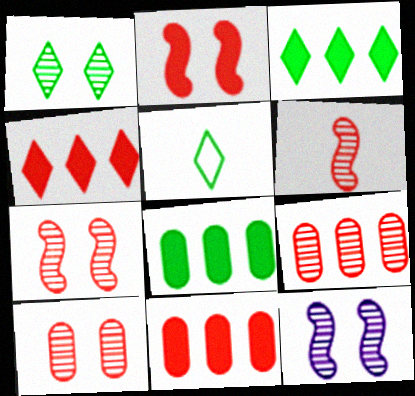[[1, 3, 5], 
[1, 10, 12], 
[5, 11, 12]]